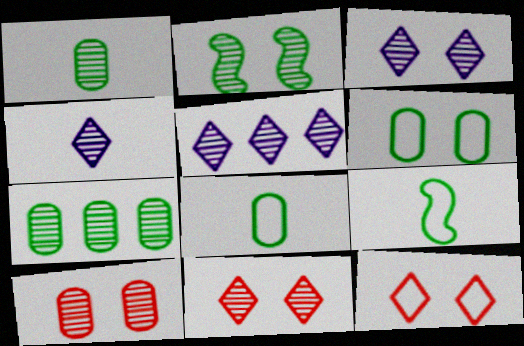[[2, 3, 10], 
[3, 4, 5]]